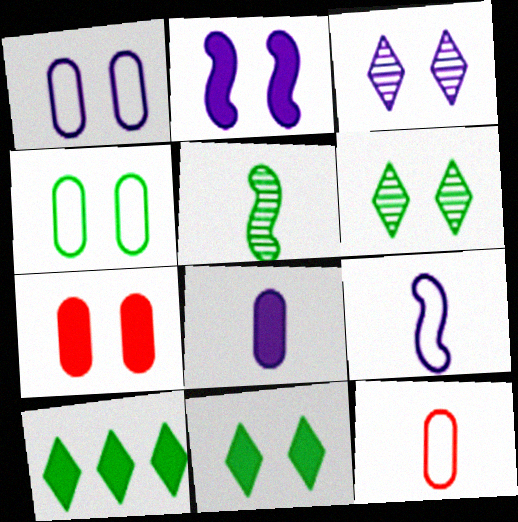[[1, 2, 3], 
[2, 7, 11], 
[4, 5, 10]]